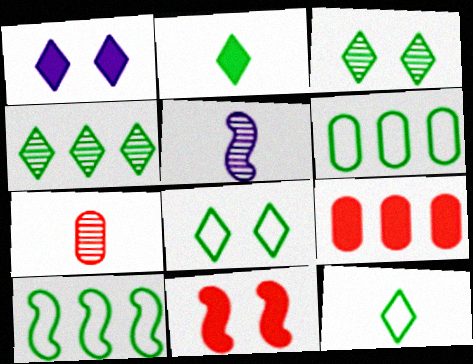[[1, 7, 10], 
[2, 4, 8], 
[5, 8, 9], 
[5, 10, 11]]